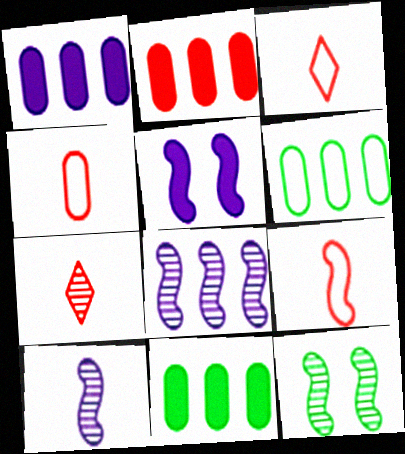[[1, 2, 11], 
[1, 3, 12], 
[3, 4, 9], 
[5, 6, 7]]